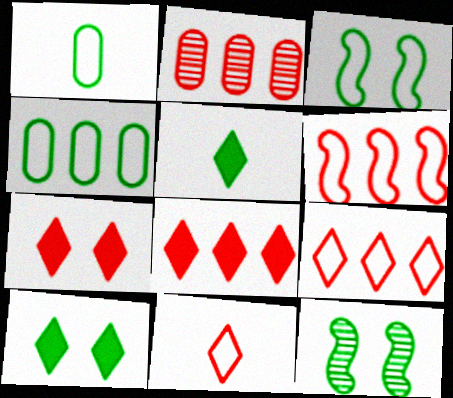[[2, 6, 8], 
[4, 5, 12]]